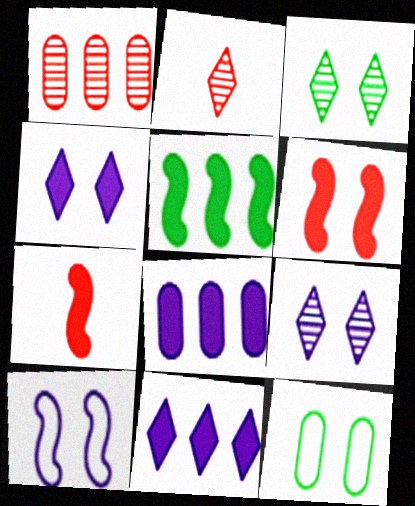[[6, 9, 12]]